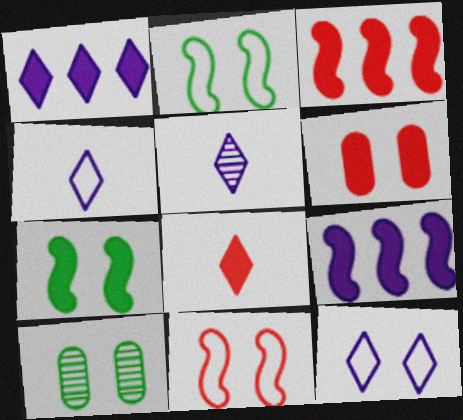[[1, 5, 12], 
[3, 4, 10], 
[3, 6, 8]]